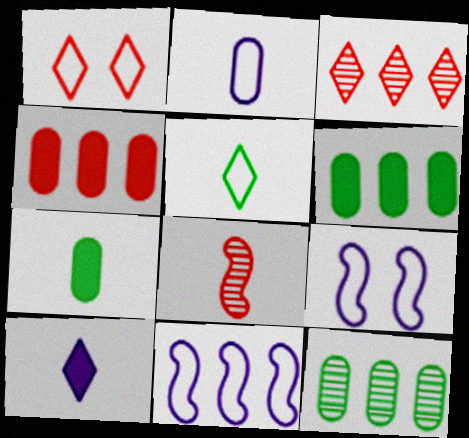[[1, 4, 8], 
[3, 6, 11], 
[3, 7, 9]]